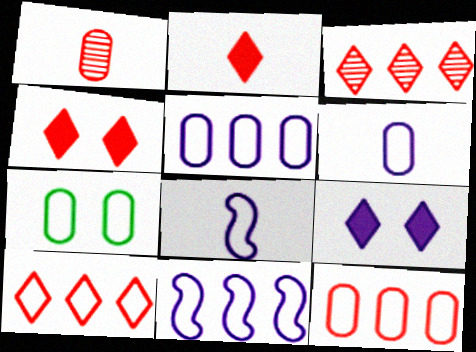[[6, 7, 12], 
[7, 8, 10]]